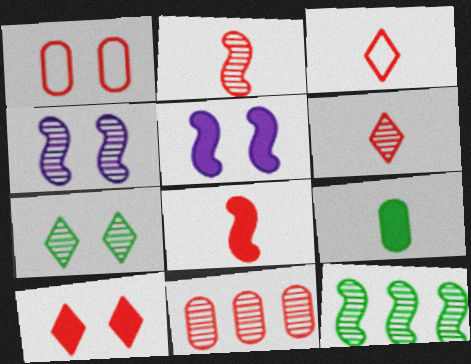[[1, 5, 7], 
[2, 4, 12]]